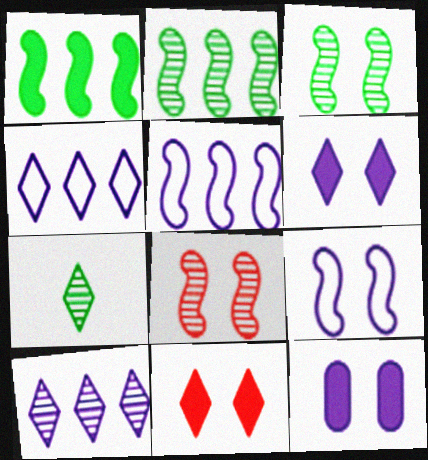[[4, 7, 11]]